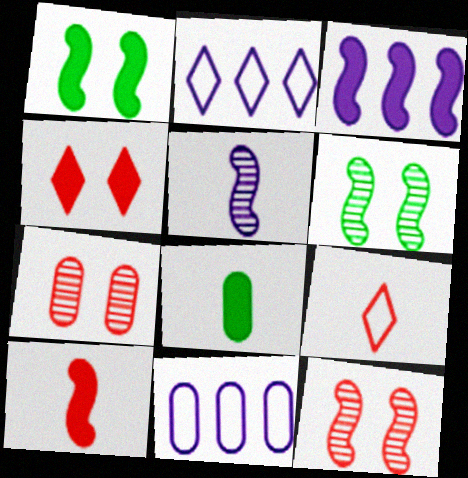[[1, 3, 10], 
[2, 8, 12], 
[3, 4, 8], 
[5, 8, 9], 
[7, 8, 11]]